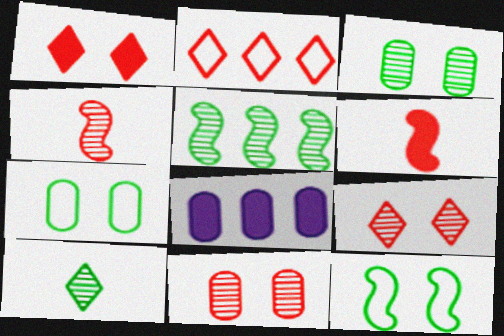[[2, 5, 8], 
[2, 6, 11], 
[3, 5, 10]]